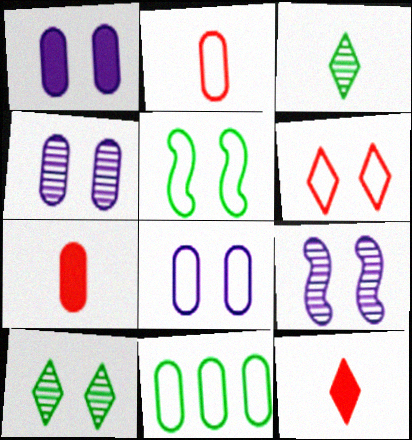[[1, 4, 8], 
[2, 8, 11], 
[4, 7, 11], 
[5, 6, 8], 
[9, 11, 12]]